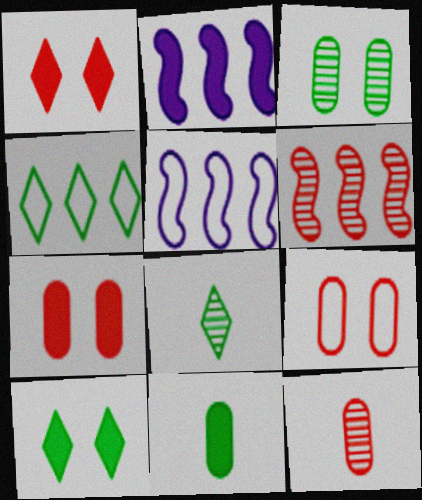[[1, 2, 11], 
[2, 8, 9], 
[4, 8, 10], 
[5, 7, 8], 
[5, 10, 12]]